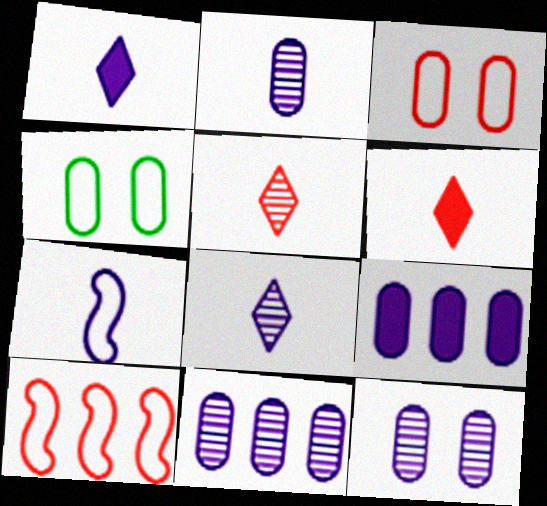[[1, 2, 7], 
[2, 11, 12]]